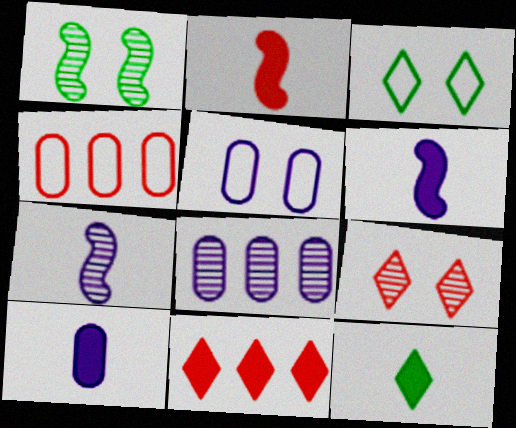[[2, 3, 8], 
[2, 4, 9], 
[2, 10, 12], 
[5, 8, 10]]